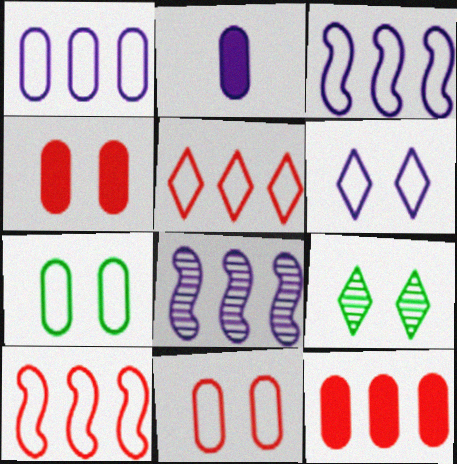[[2, 6, 8], 
[2, 9, 10]]